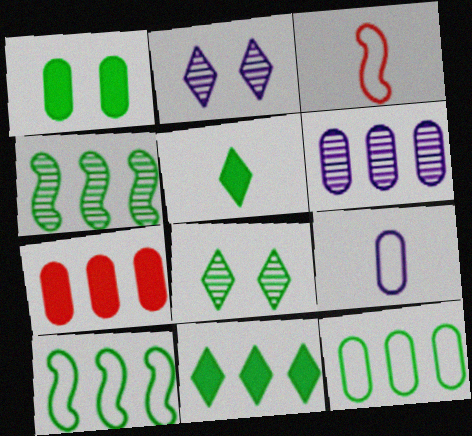[[4, 11, 12], 
[6, 7, 12]]